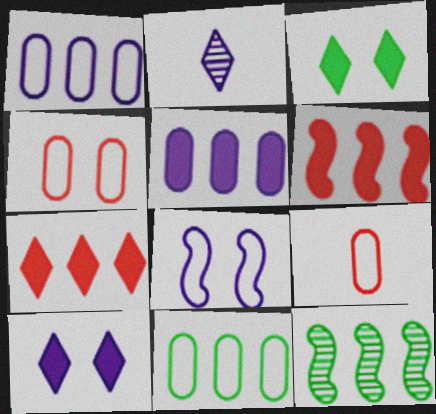[[1, 7, 12], 
[2, 5, 8], 
[9, 10, 12]]